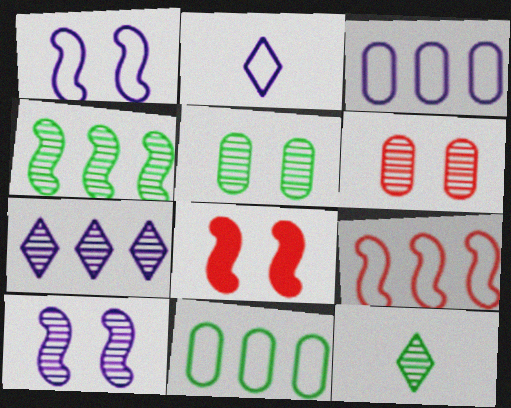[[1, 2, 3], 
[3, 8, 12], 
[4, 5, 12]]